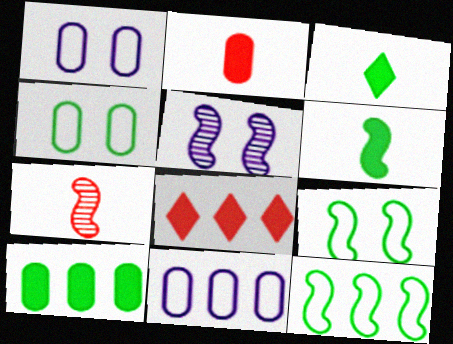[]